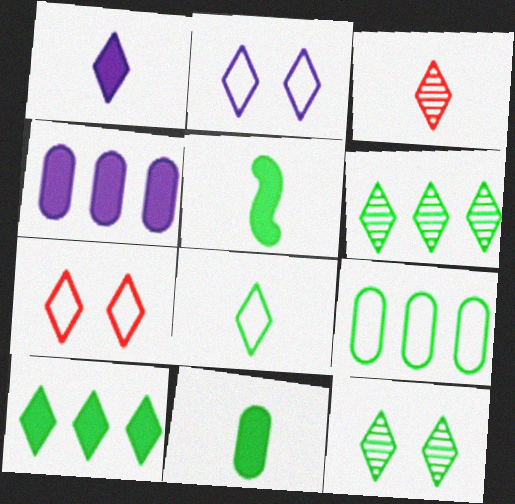[[1, 3, 8], 
[1, 6, 7], 
[2, 3, 10], 
[5, 9, 12], 
[8, 10, 12]]